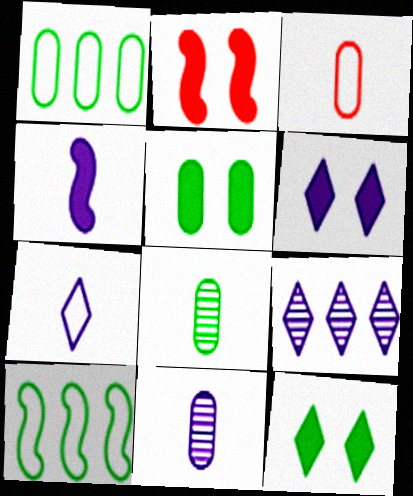[[1, 5, 8], 
[2, 5, 6], 
[4, 7, 11], 
[6, 7, 9], 
[8, 10, 12]]